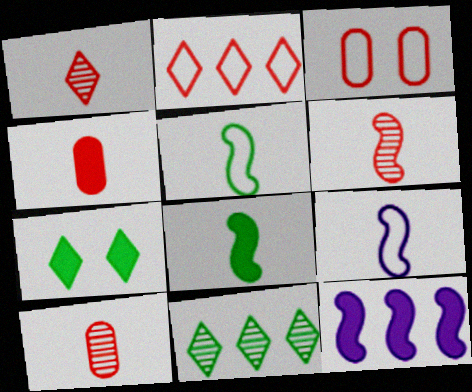[[1, 6, 10], 
[4, 7, 12], 
[6, 8, 9]]